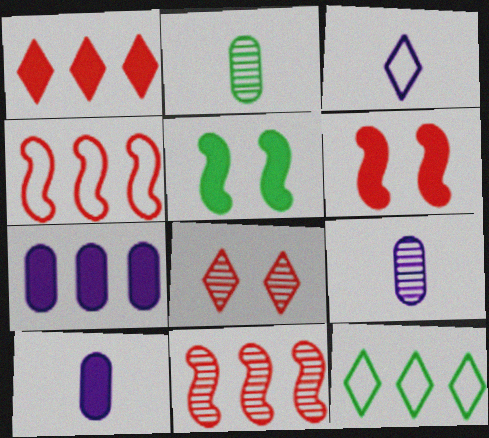[[1, 5, 10], 
[2, 5, 12], 
[6, 9, 12], 
[7, 11, 12]]